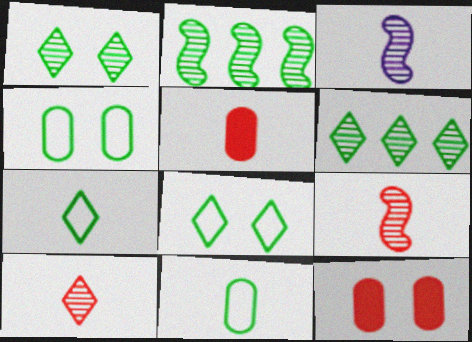[[3, 5, 7]]